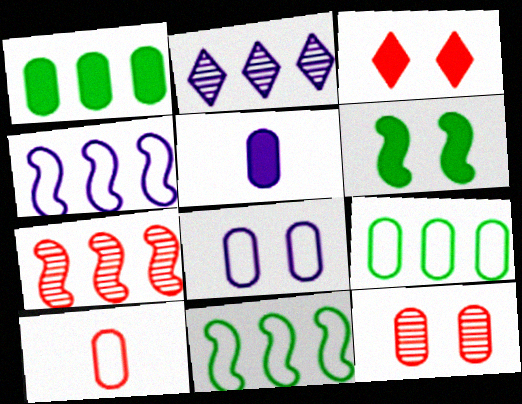[[2, 6, 10], 
[3, 7, 10], 
[5, 9, 12], 
[8, 9, 10]]